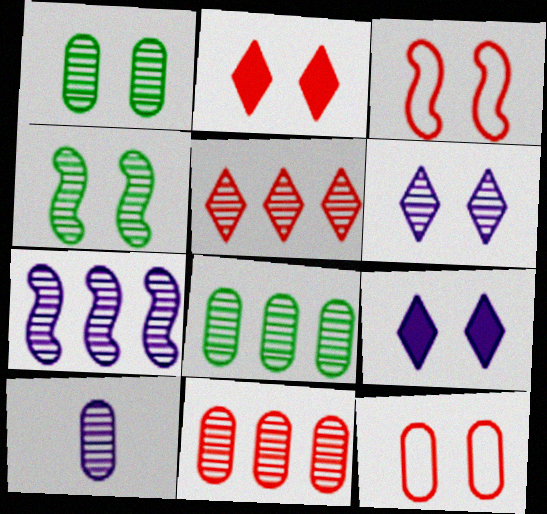[[1, 3, 9], 
[1, 10, 11], 
[4, 5, 10], 
[4, 9, 12], 
[5, 7, 8], 
[6, 7, 10]]